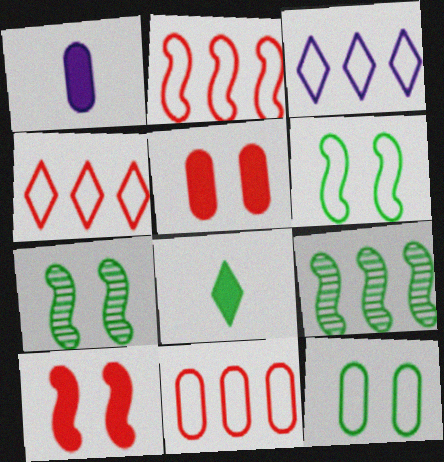[[1, 4, 7], 
[2, 4, 11], 
[8, 9, 12]]